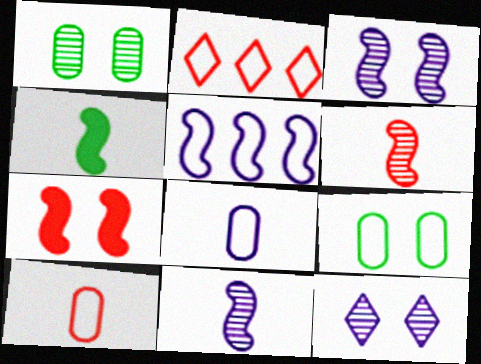[[7, 9, 12]]